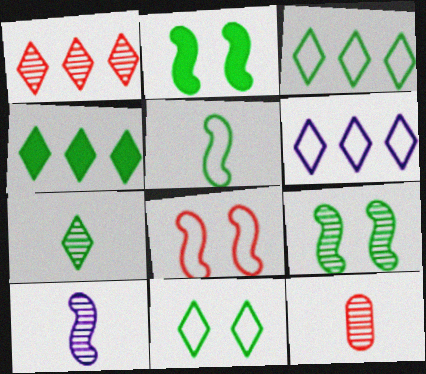[[1, 4, 6], 
[2, 6, 12], 
[4, 7, 11], 
[7, 10, 12]]